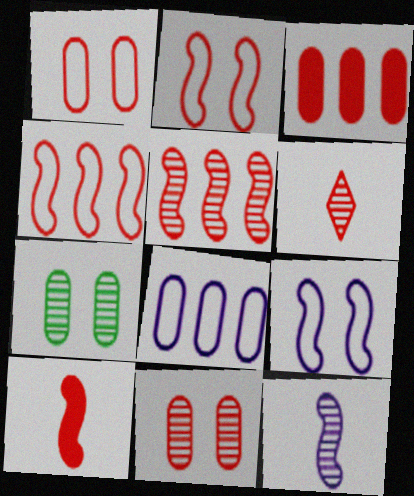[[2, 3, 6], 
[2, 5, 10], 
[5, 6, 11]]